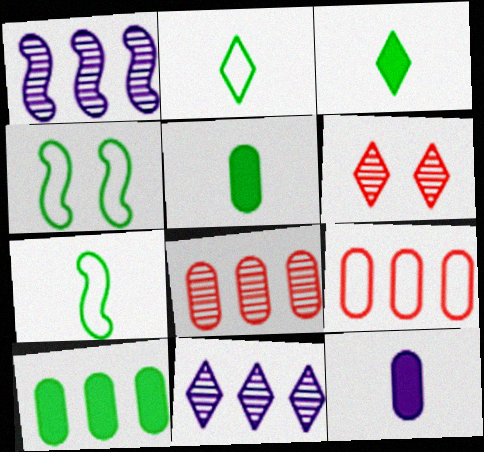[]